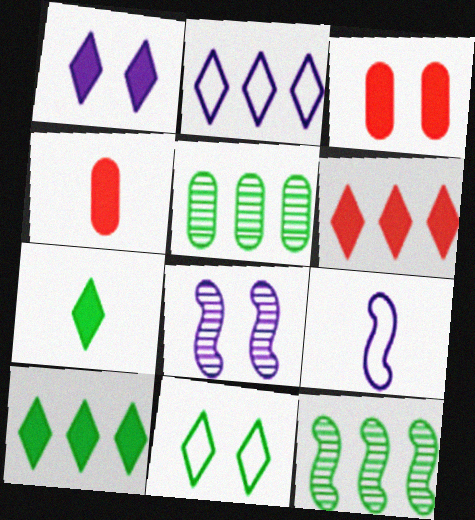[[1, 6, 7], 
[3, 8, 11]]